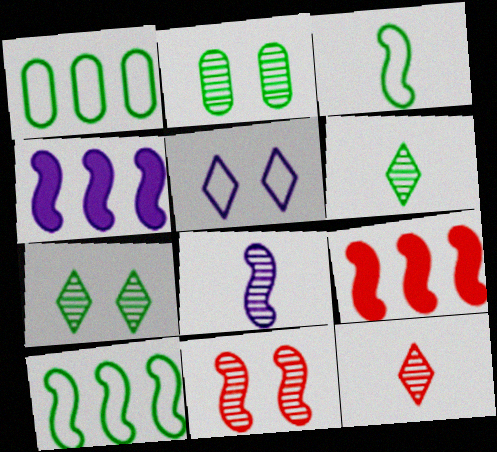[[3, 4, 11]]